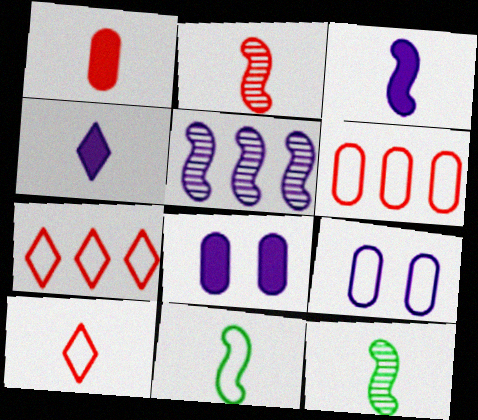[[1, 2, 10], 
[2, 3, 11], 
[4, 5, 9], 
[7, 8, 12], 
[7, 9, 11]]